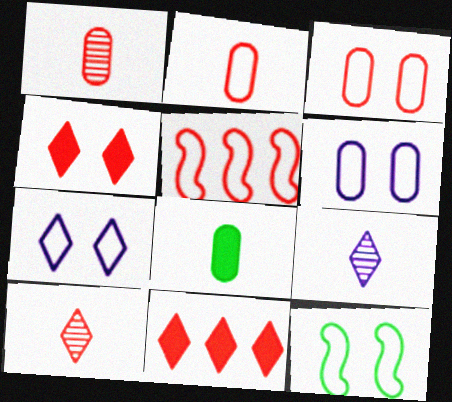[[1, 4, 5], 
[3, 7, 12]]